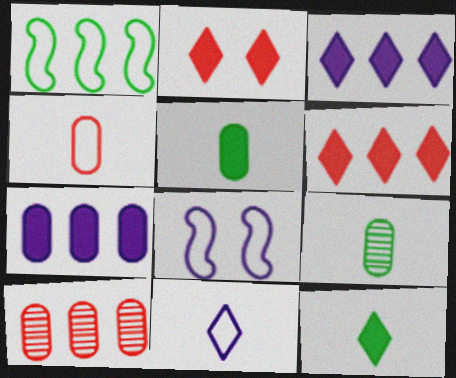[[1, 3, 10], 
[2, 3, 12], 
[6, 8, 9], 
[8, 10, 12]]